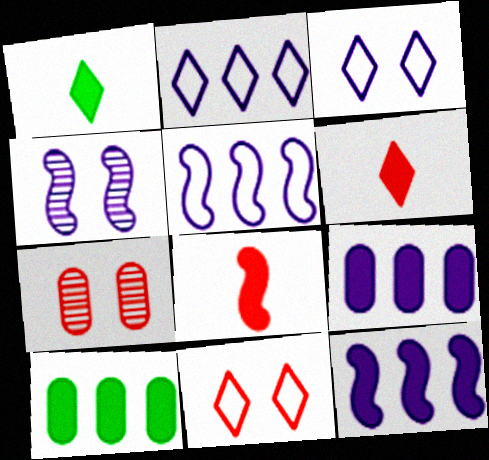[[1, 5, 7]]